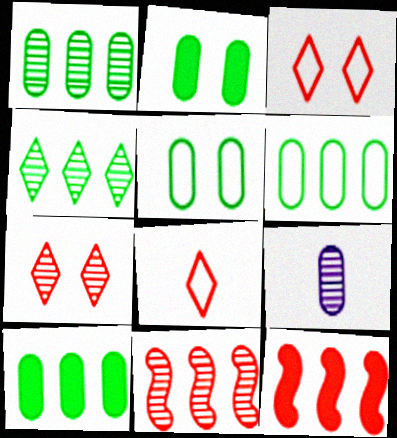[[1, 6, 10]]